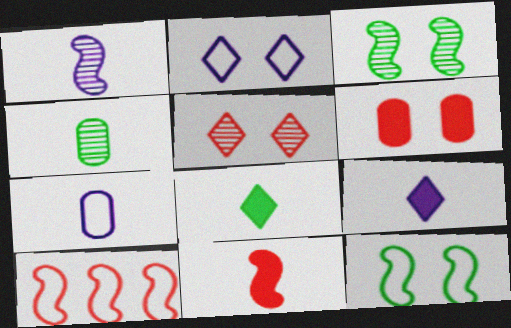[[1, 7, 9], 
[2, 3, 6]]